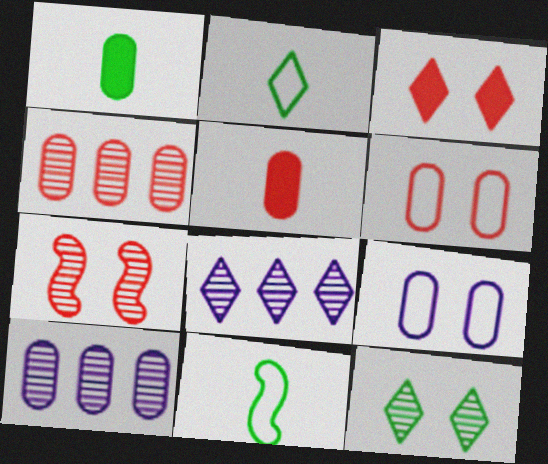[[1, 4, 9], 
[1, 6, 10], 
[2, 3, 8], 
[3, 6, 7], 
[3, 10, 11], 
[4, 5, 6]]